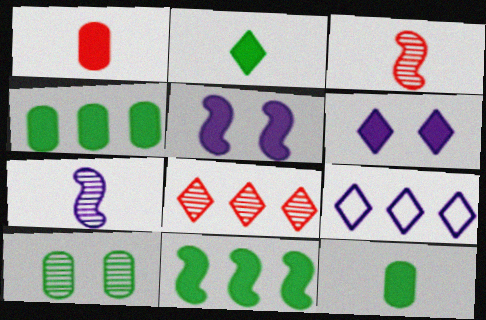[[1, 6, 11], 
[7, 8, 10]]